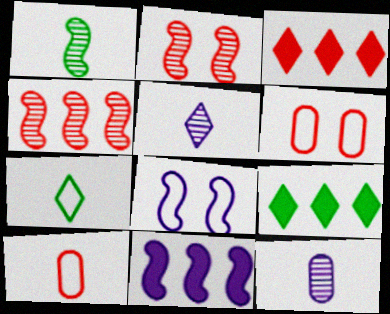[[2, 3, 10]]